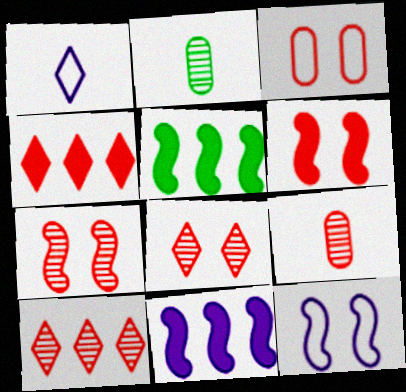[[2, 4, 12], 
[3, 6, 8], 
[7, 9, 10]]